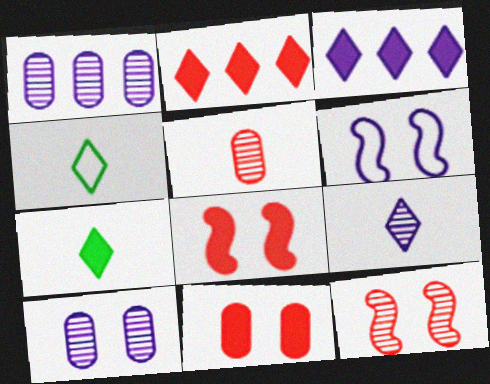[[1, 4, 8]]